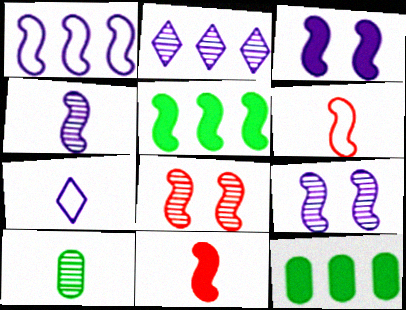[[1, 3, 4], 
[2, 8, 10], 
[3, 5, 11], 
[5, 6, 9], 
[7, 8, 12], 
[7, 10, 11]]